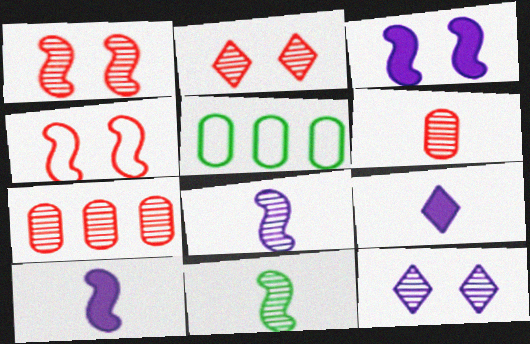[[1, 5, 9], 
[2, 5, 10], 
[7, 11, 12]]